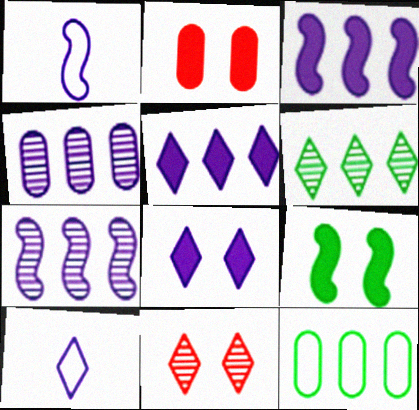[[1, 2, 6], 
[1, 4, 8], 
[2, 8, 9]]